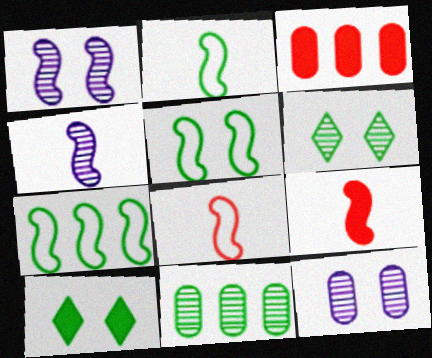[[1, 7, 9], 
[2, 4, 9], 
[2, 5, 7], 
[2, 10, 11]]